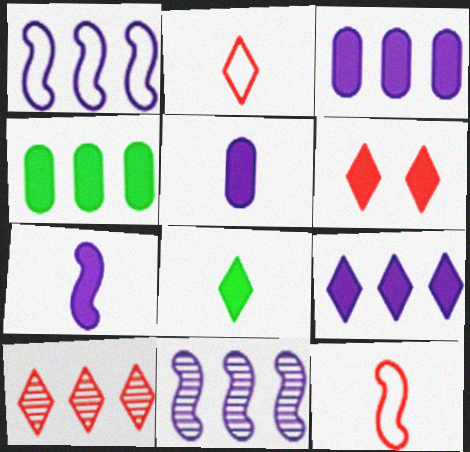[[1, 4, 10], 
[2, 6, 10], 
[4, 6, 7], 
[6, 8, 9]]